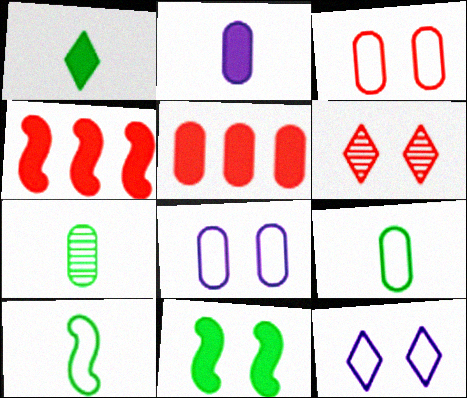[[1, 7, 10], 
[4, 7, 12], 
[5, 7, 8], 
[6, 8, 11]]